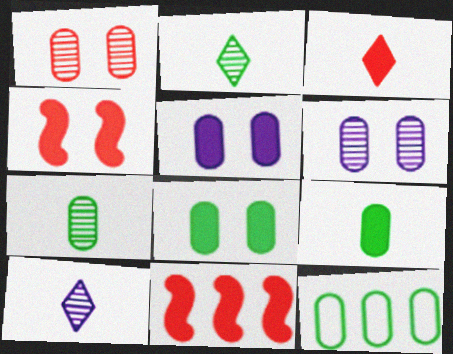[[4, 10, 12], 
[7, 8, 12]]